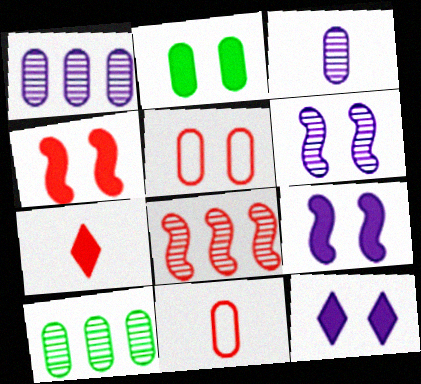[[1, 2, 11], 
[2, 4, 12], 
[5, 7, 8]]